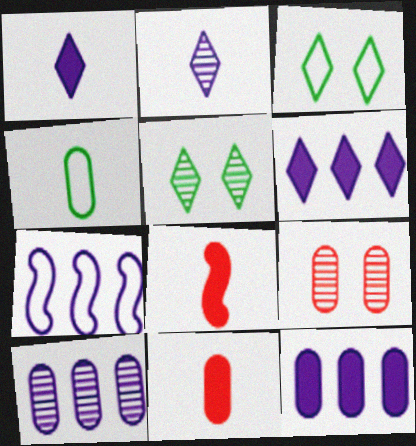[[2, 4, 8], 
[3, 8, 10], 
[4, 9, 12], 
[5, 7, 11], 
[6, 7, 10]]